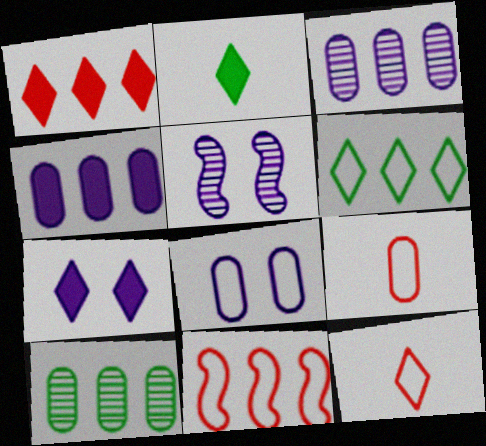[[1, 2, 7], 
[5, 7, 8]]